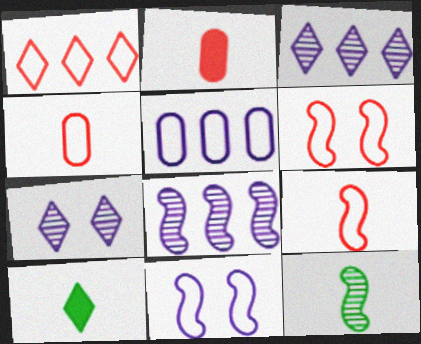[[1, 4, 6], 
[1, 7, 10]]